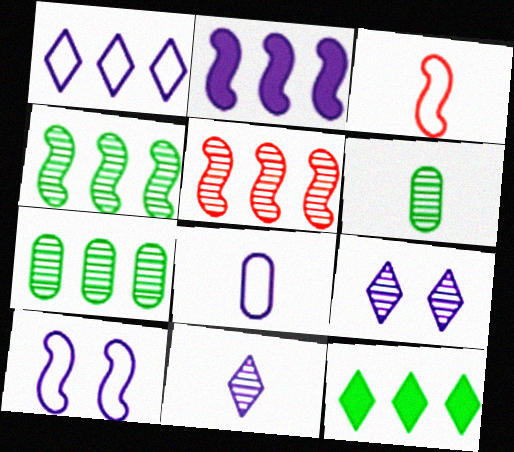[[1, 8, 10], 
[2, 8, 9], 
[5, 6, 9]]